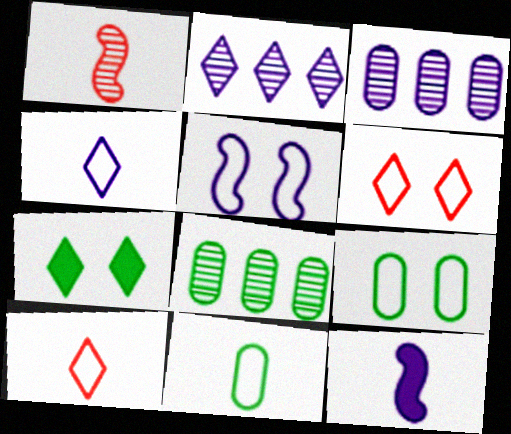[[2, 7, 10], 
[5, 6, 9], 
[6, 8, 12]]